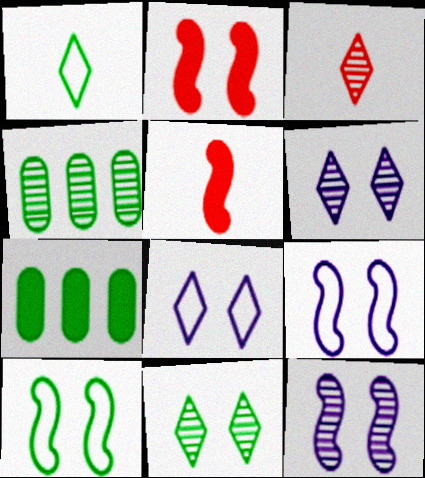[[2, 10, 12], 
[3, 4, 12], 
[3, 7, 9], 
[4, 5, 8]]